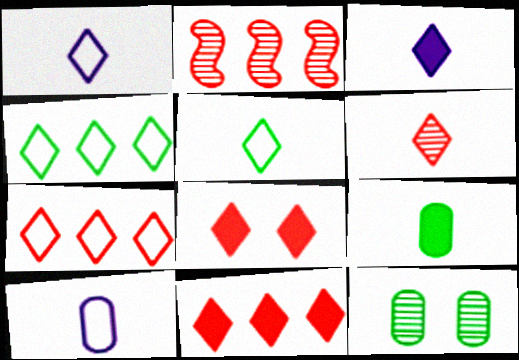[[3, 5, 6], 
[6, 7, 8]]